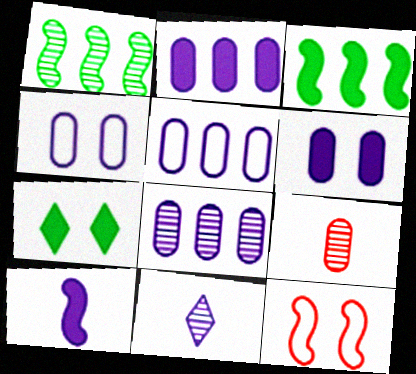[[1, 10, 12], 
[2, 5, 8]]